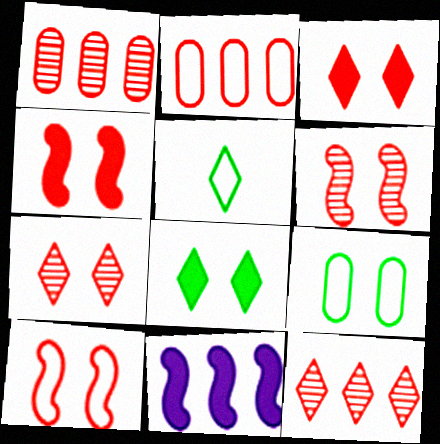[[4, 6, 10]]